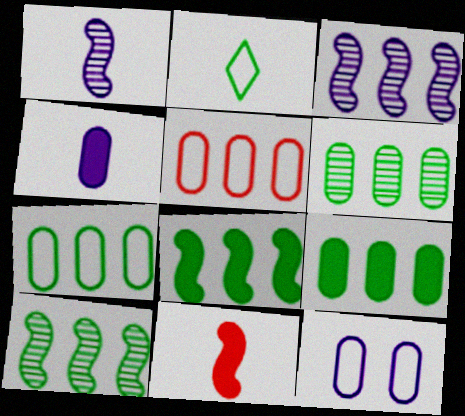[[6, 7, 9]]